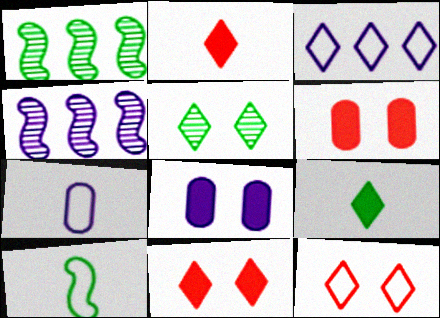[[1, 7, 11], 
[2, 3, 5]]